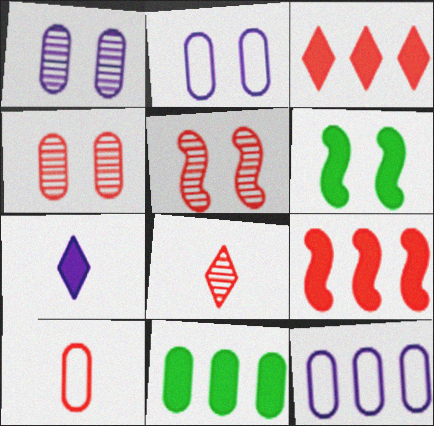[[1, 10, 11], 
[3, 5, 10], 
[6, 8, 12]]